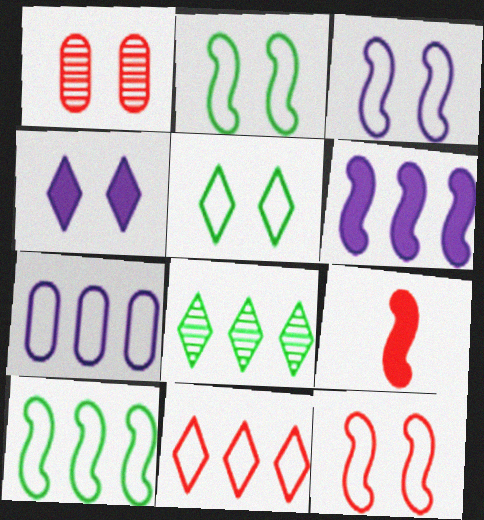[[1, 2, 4], 
[1, 9, 11], 
[2, 3, 12], 
[7, 10, 11]]